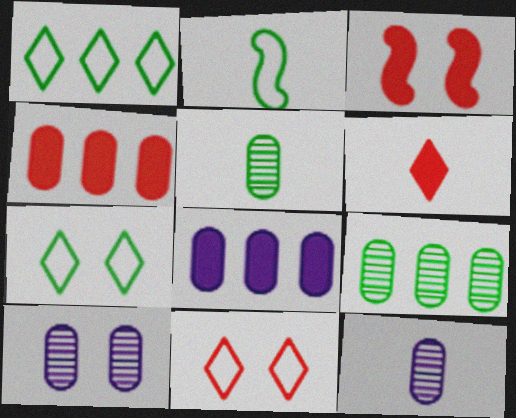[[1, 3, 12], 
[2, 6, 12], 
[3, 4, 6], 
[3, 7, 10]]